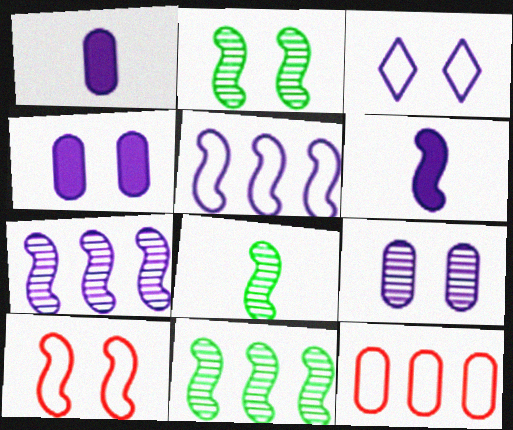[[1, 3, 7], 
[2, 8, 11], 
[6, 10, 11]]